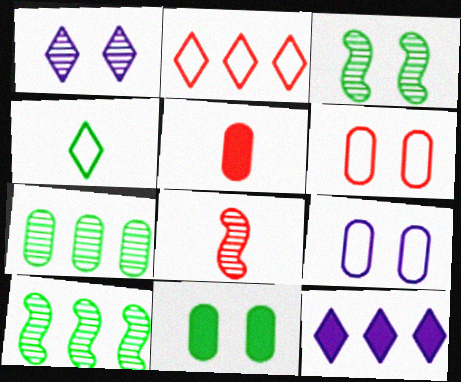[[1, 7, 8], 
[4, 10, 11], 
[5, 7, 9]]